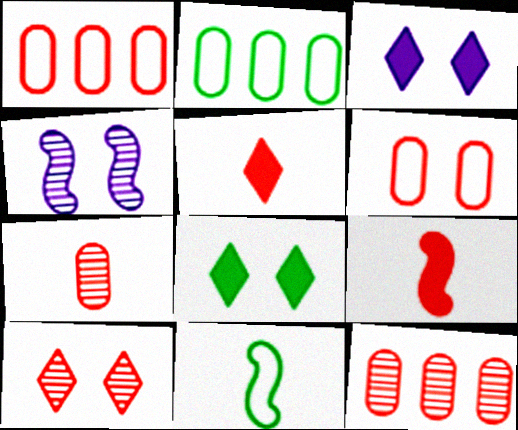[[1, 9, 10], 
[2, 4, 5], 
[3, 11, 12], 
[4, 6, 8]]